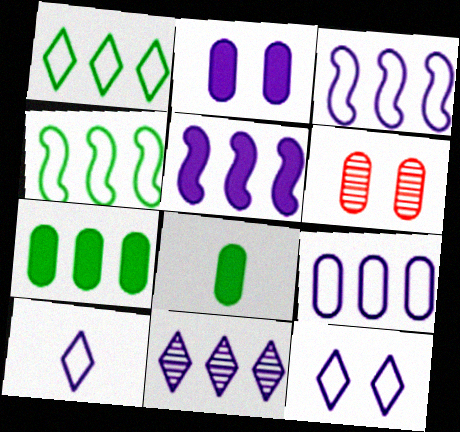[[5, 9, 11], 
[6, 8, 9]]